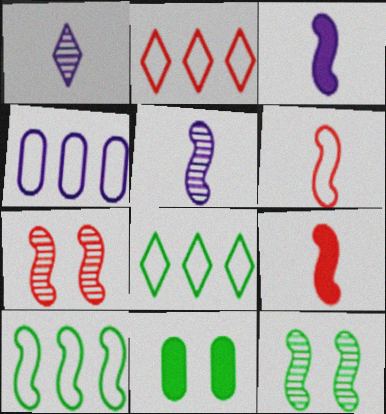[[2, 4, 10], 
[2, 5, 11], 
[3, 7, 10]]